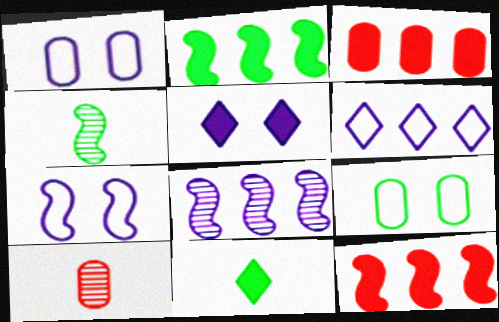[[4, 7, 12]]